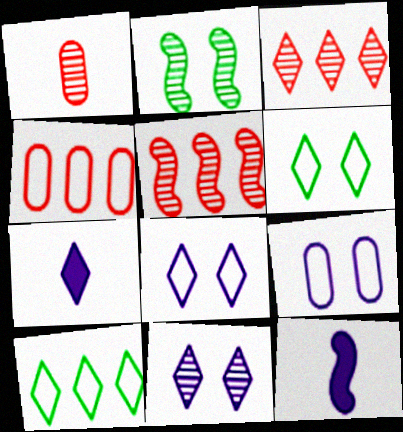[[2, 4, 7], 
[3, 6, 7]]